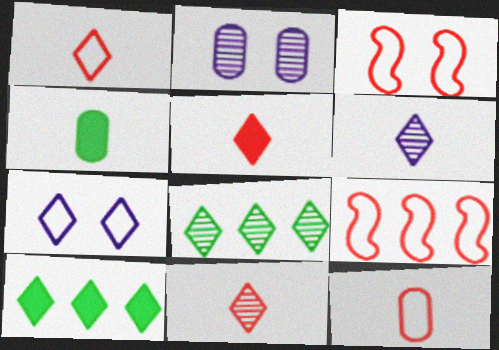[[1, 5, 11], 
[5, 7, 8], 
[7, 10, 11]]